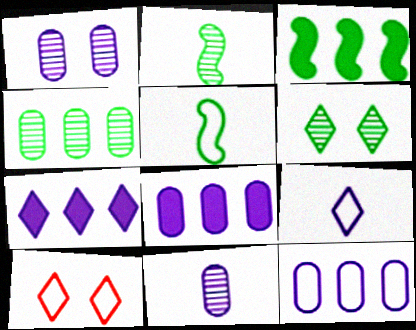[[2, 4, 6], 
[2, 8, 10], 
[3, 10, 11], 
[5, 10, 12]]